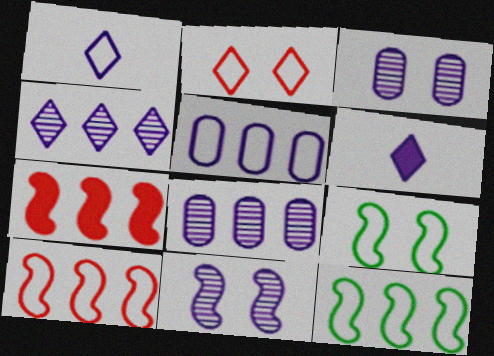[[5, 6, 11]]